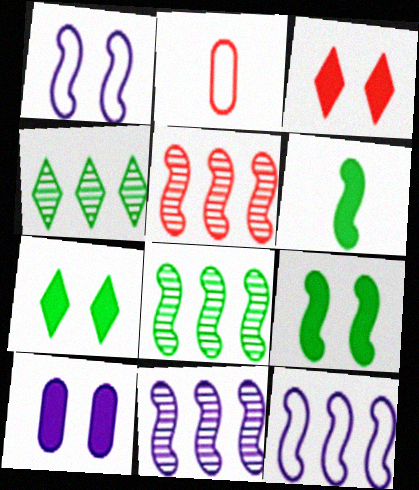[[1, 5, 6], 
[2, 3, 5], 
[2, 7, 11], 
[3, 9, 10], 
[5, 8, 11]]